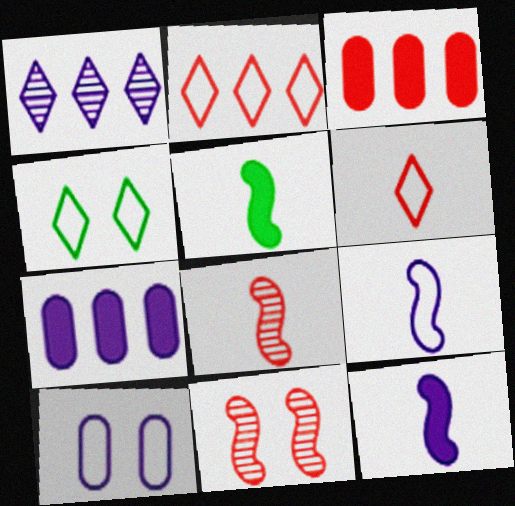[[1, 10, 12], 
[3, 6, 11], 
[4, 7, 8], 
[5, 8, 9]]